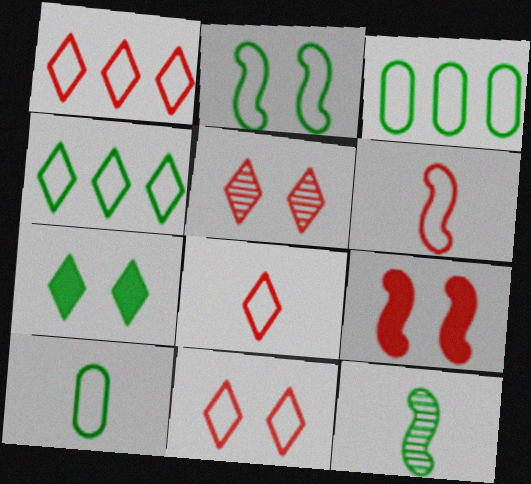[[1, 8, 11], 
[2, 4, 10], 
[3, 7, 12]]